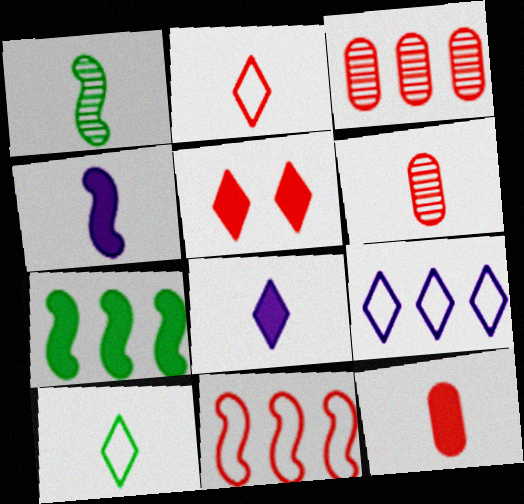[[3, 7, 9], 
[4, 6, 10], 
[5, 6, 11]]